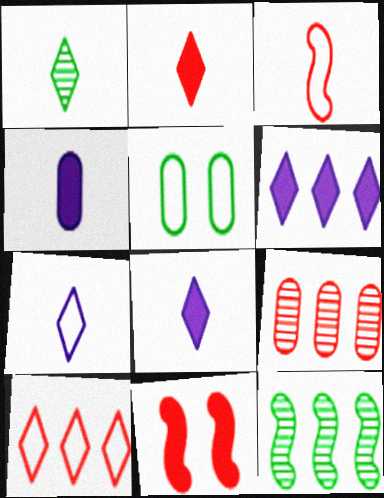[[1, 2, 7], 
[1, 3, 4], 
[4, 5, 9]]